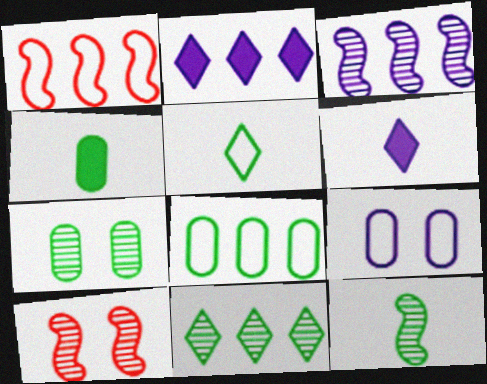[[1, 5, 9], 
[1, 6, 7], 
[3, 6, 9], 
[3, 10, 12], 
[4, 5, 12], 
[4, 7, 8], 
[6, 8, 10], 
[7, 11, 12]]